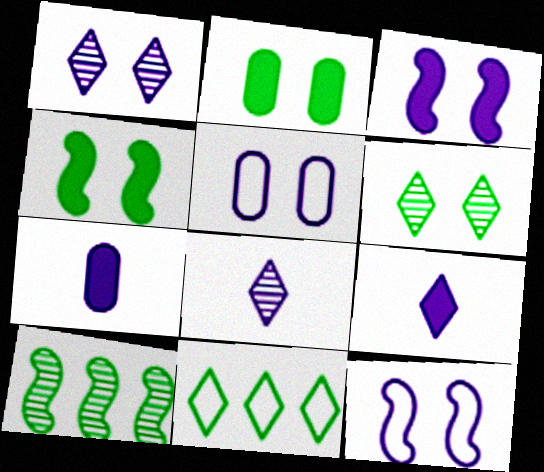[[1, 3, 5]]